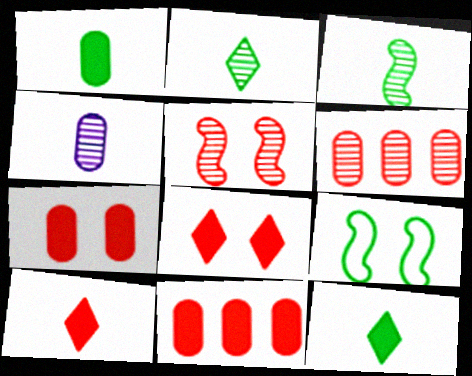[]